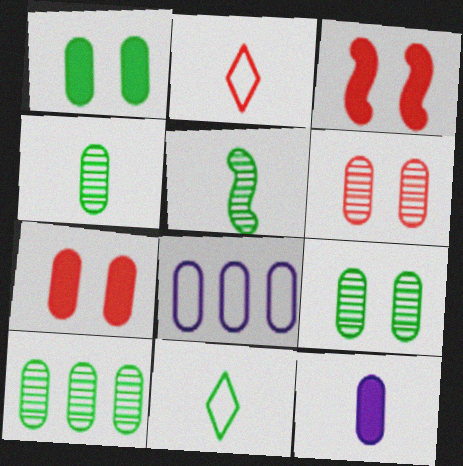[[2, 5, 12], 
[4, 7, 8], 
[4, 9, 10]]